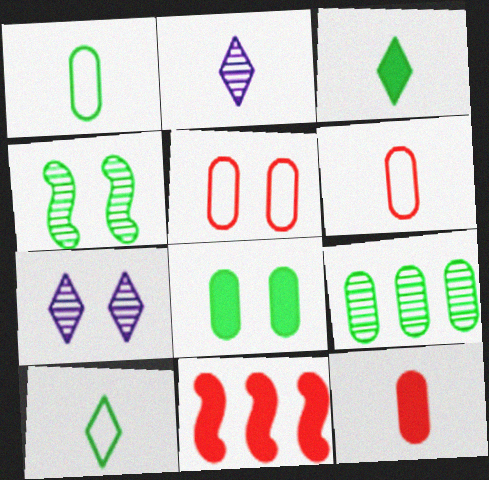[[1, 7, 11], 
[1, 8, 9]]